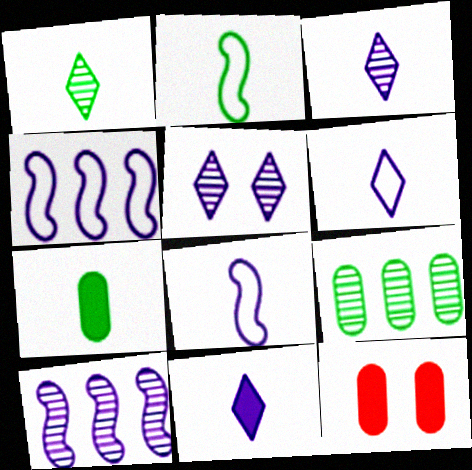[[1, 2, 7], 
[1, 4, 12], 
[3, 6, 11]]